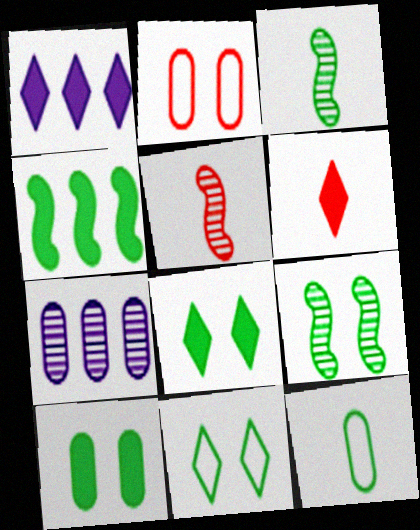[[1, 2, 3], 
[1, 6, 8], 
[9, 10, 11]]